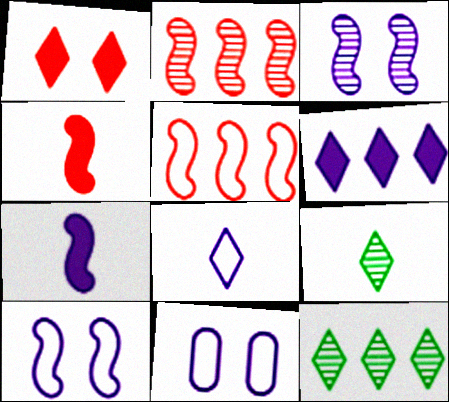[[1, 8, 12], 
[4, 11, 12]]